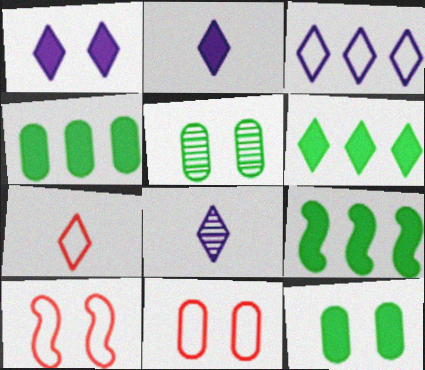[[1, 3, 8], 
[1, 5, 10], 
[4, 6, 9], 
[4, 8, 10], 
[8, 9, 11]]